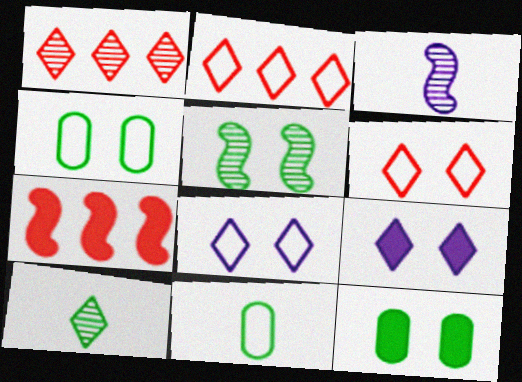[[2, 3, 12], 
[2, 9, 10]]